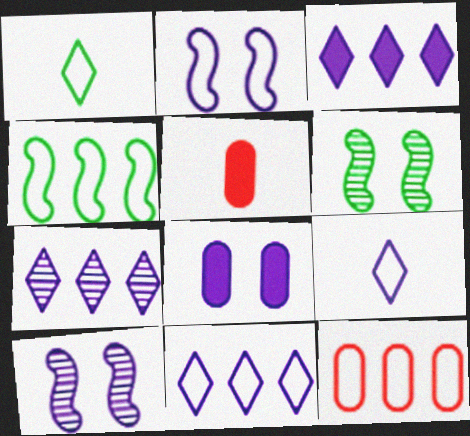[[1, 2, 12], 
[3, 7, 11], 
[4, 11, 12], 
[5, 6, 11]]